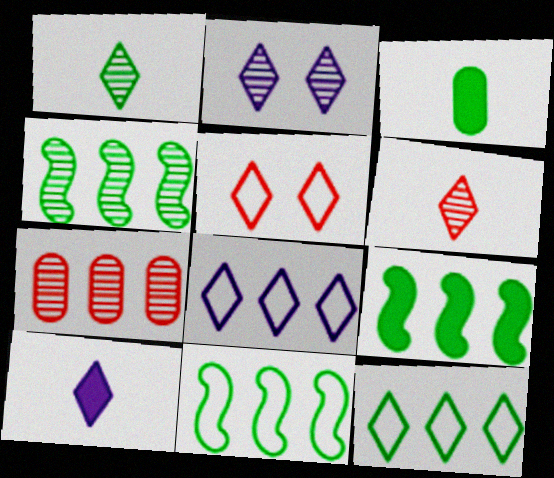[[2, 8, 10], 
[4, 9, 11], 
[7, 8, 9]]